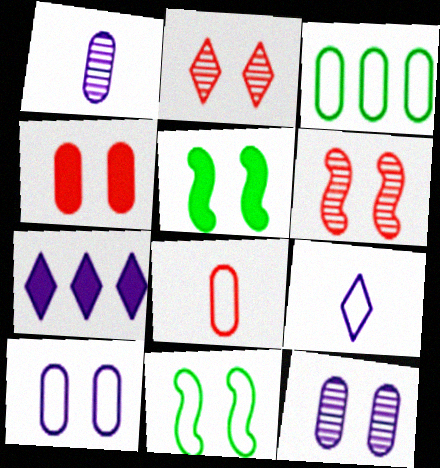[[1, 3, 4], 
[2, 5, 10], 
[3, 8, 10]]